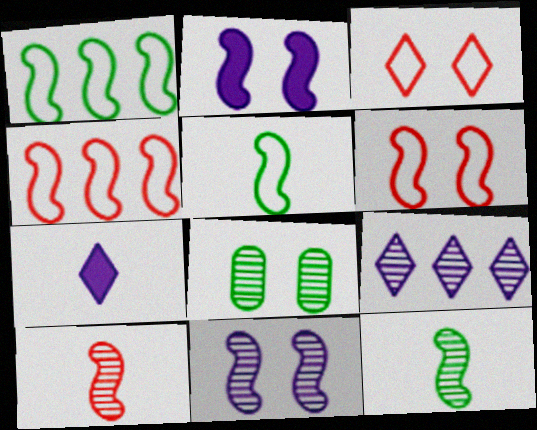[[1, 2, 10], 
[2, 3, 8], 
[2, 4, 12], 
[4, 7, 8], 
[8, 9, 10]]